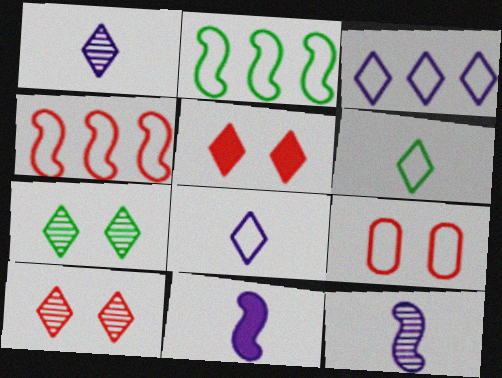[[2, 8, 9]]